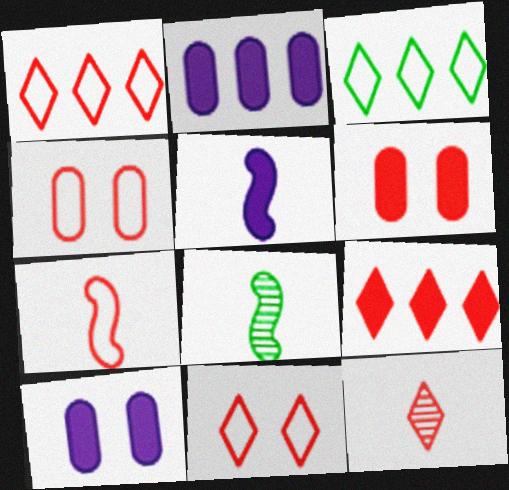[[1, 4, 7], 
[1, 8, 10], 
[2, 8, 11], 
[5, 7, 8], 
[9, 11, 12]]